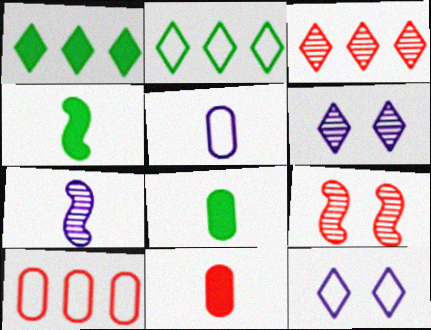[[1, 5, 9], 
[4, 6, 10]]